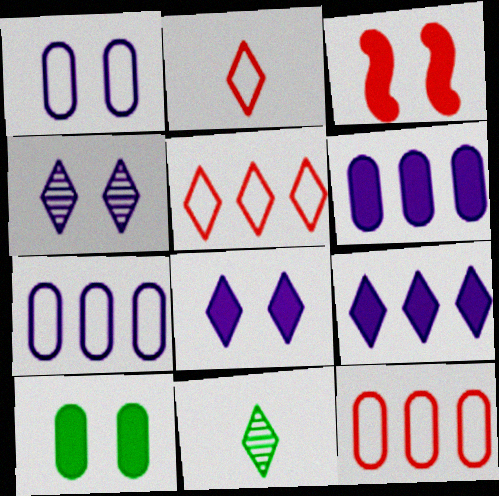[[3, 7, 11], 
[3, 8, 10], 
[5, 8, 11]]